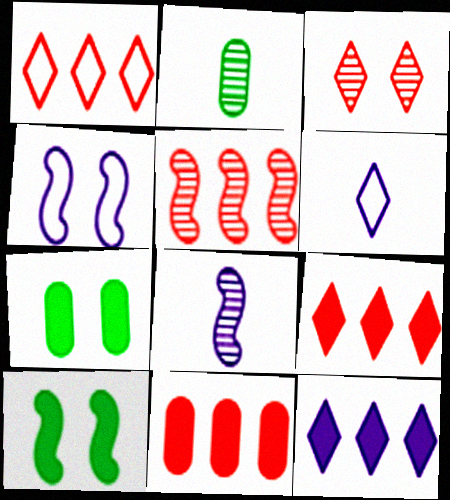[[1, 5, 11], 
[1, 7, 8], 
[2, 4, 9], 
[3, 4, 7], 
[5, 6, 7]]